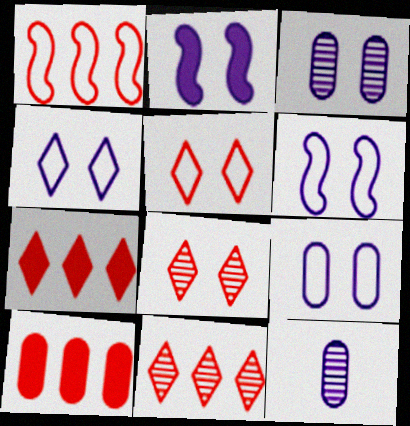[[1, 10, 11], 
[2, 3, 4], 
[4, 6, 9]]